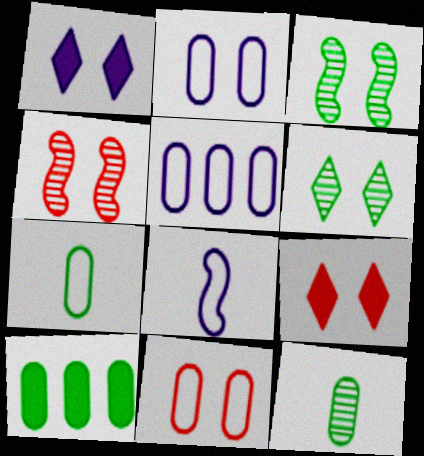[[1, 3, 11], 
[2, 3, 9], 
[4, 9, 11], 
[5, 7, 11]]